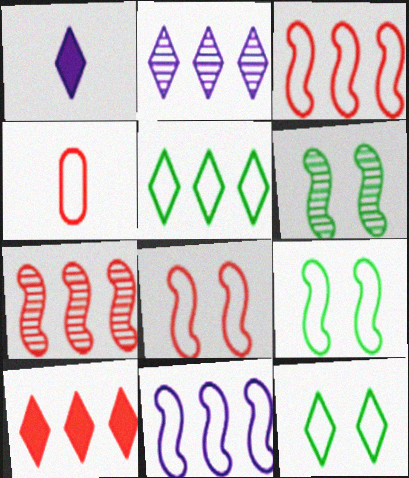[[2, 5, 10], 
[4, 11, 12]]